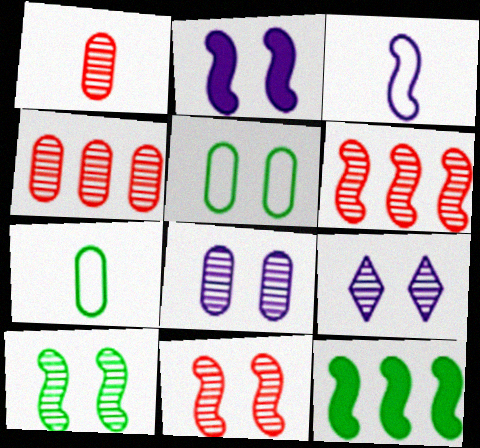[[3, 11, 12]]